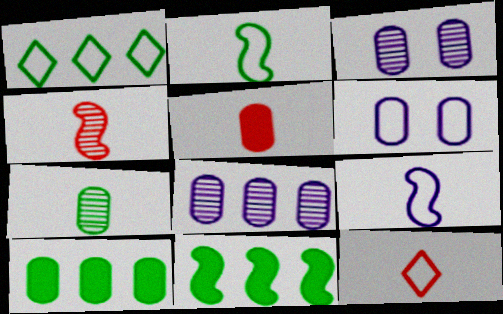[[3, 11, 12], 
[4, 5, 12]]